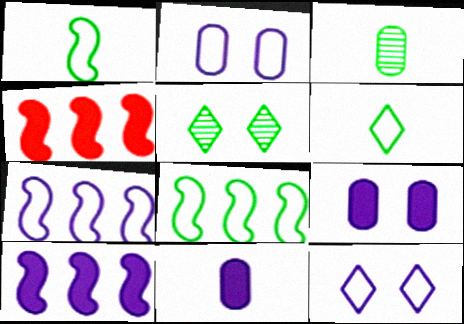[[3, 4, 12]]